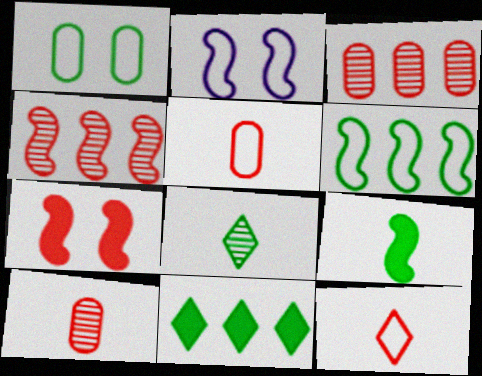[[2, 4, 9], 
[2, 10, 11], 
[3, 7, 12]]